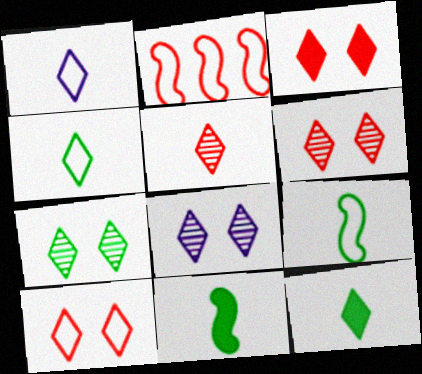[[1, 5, 12], 
[3, 6, 10], 
[6, 7, 8]]